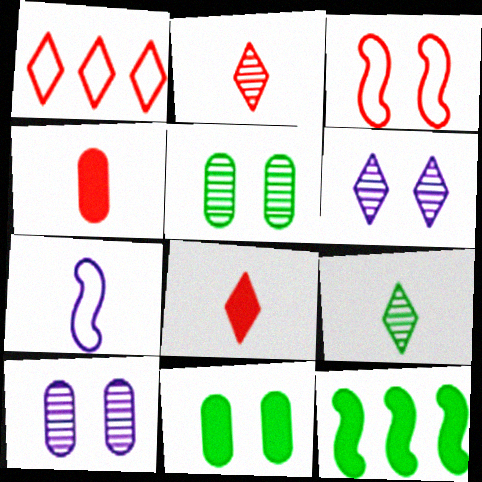[[3, 6, 11], 
[4, 7, 9]]